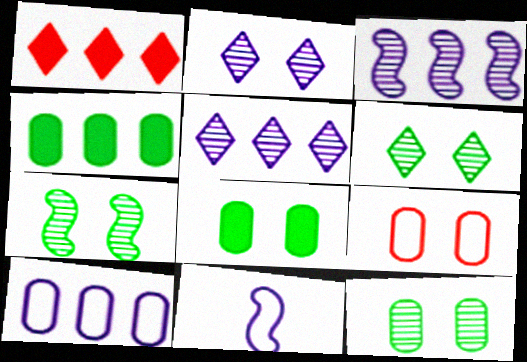[[1, 11, 12], 
[6, 7, 12]]